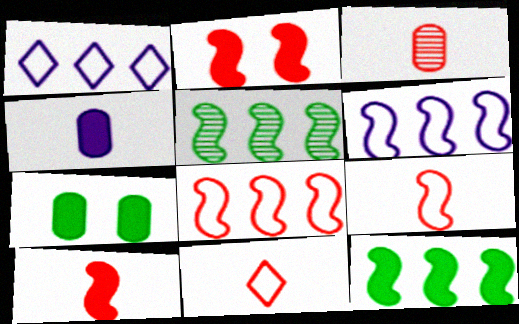[[3, 10, 11]]